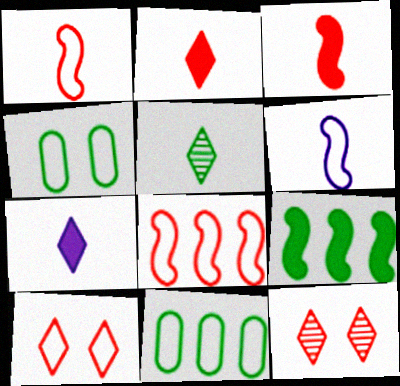[[4, 5, 9], 
[6, 10, 11]]